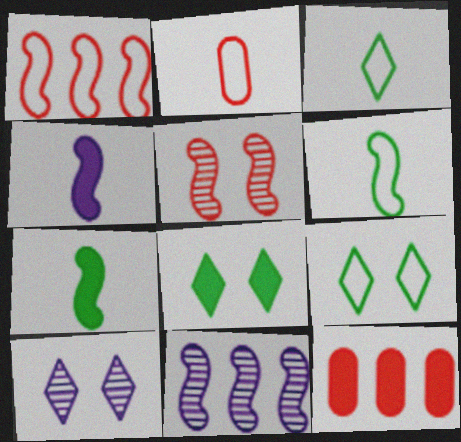[[2, 8, 11], 
[4, 8, 12], 
[6, 10, 12]]